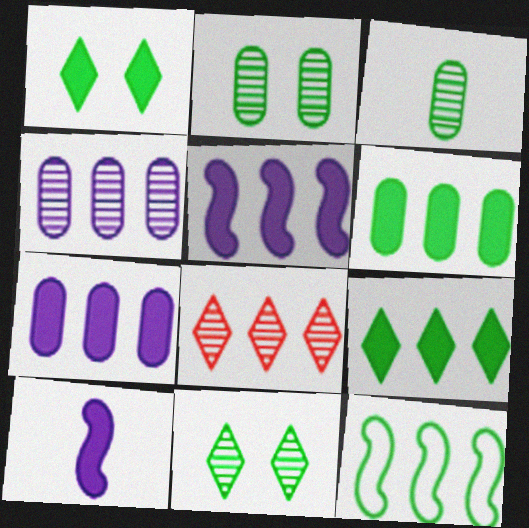[[1, 3, 12], 
[7, 8, 12]]